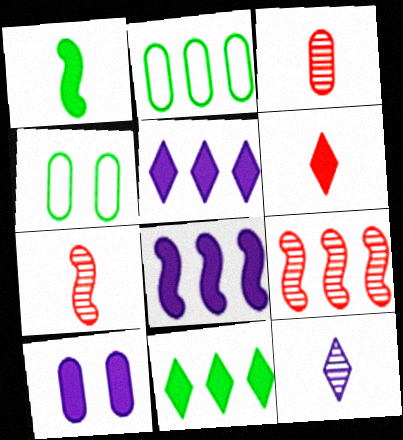[[2, 3, 10], 
[2, 5, 9], 
[4, 5, 7]]